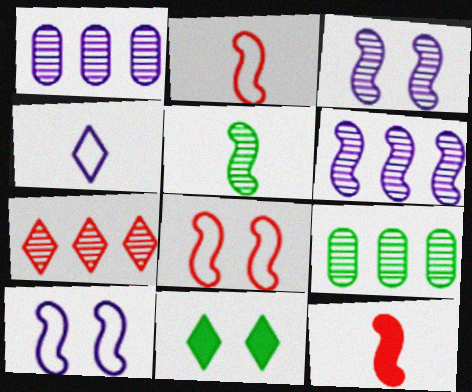[[1, 2, 11], 
[4, 7, 11], 
[6, 7, 9]]